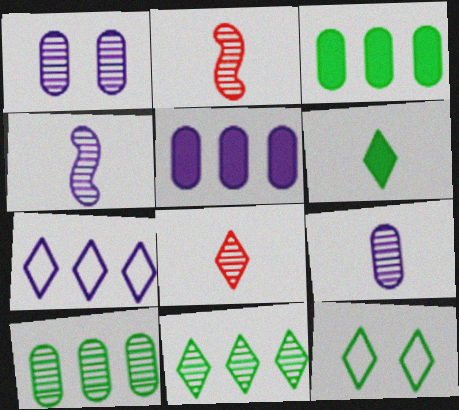[[1, 2, 11], 
[2, 5, 12], 
[6, 11, 12]]